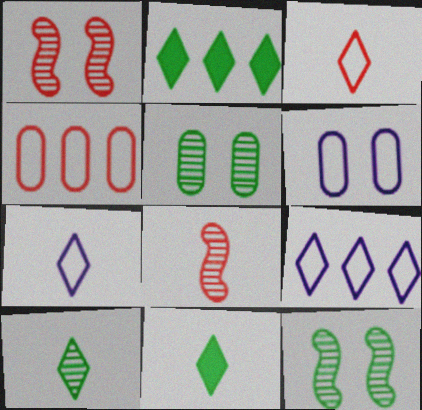[[2, 6, 8]]